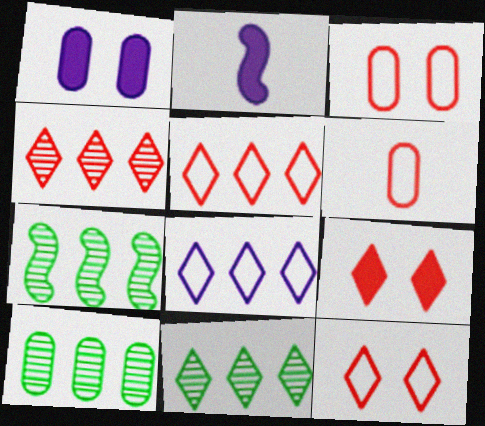[[1, 6, 10], 
[2, 3, 11], 
[2, 10, 12], 
[7, 10, 11]]